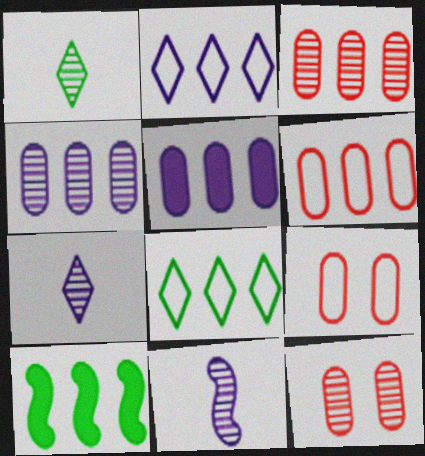[[2, 3, 10], 
[7, 9, 10]]